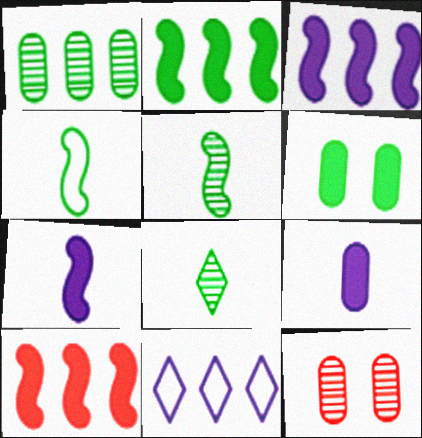[[1, 10, 11], 
[2, 3, 10]]